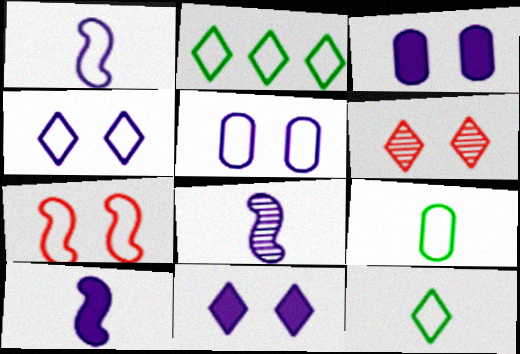[[1, 8, 10]]